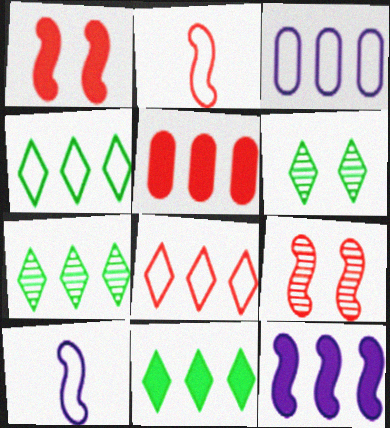[[4, 7, 11], 
[5, 6, 10], 
[5, 11, 12]]